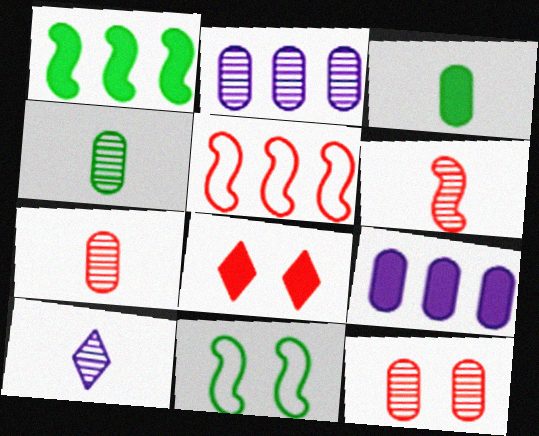[[2, 4, 12], 
[4, 6, 10], 
[5, 7, 8]]